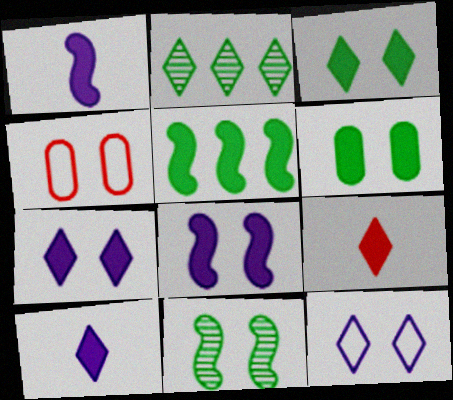[[1, 2, 4], 
[2, 9, 12], 
[4, 7, 11]]